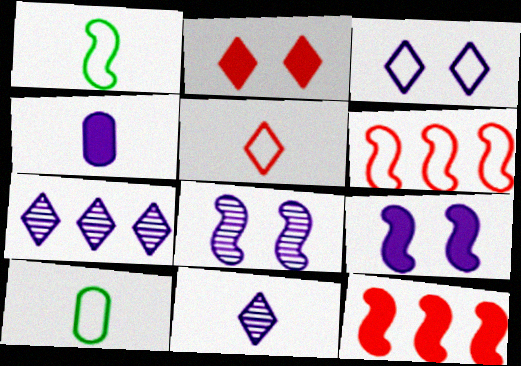[[1, 8, 12], 
[3, 6, 10]]